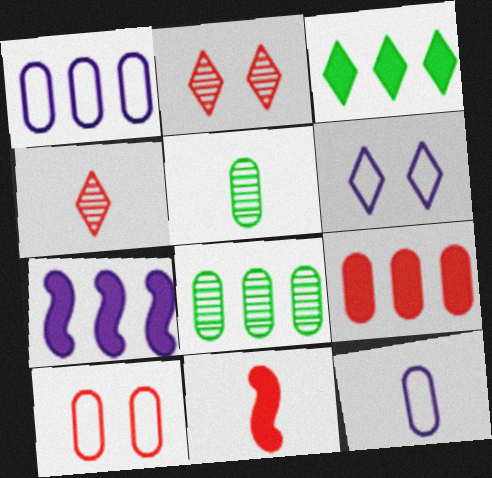[[1, 8, 9], 
[3, 4, 6], 
[3, 7, 9], 
[6, 8, 11]]